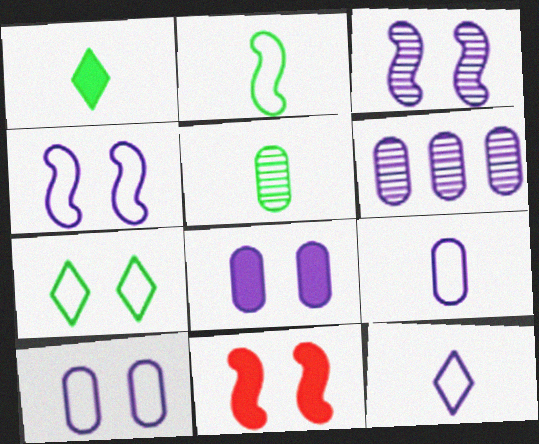[[1, 2, 5], 
[6, 8, 9]]